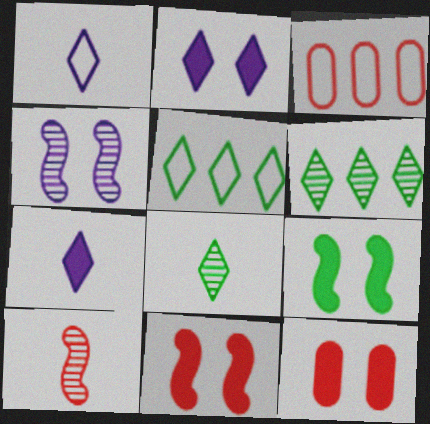[[2, 9, 12]]